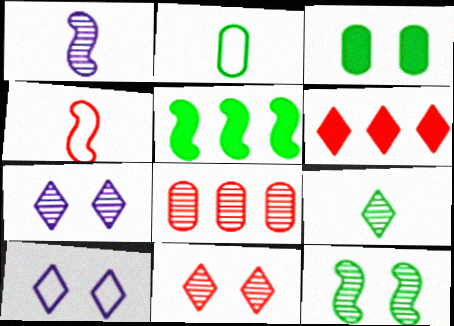[[6, 9, 10]]